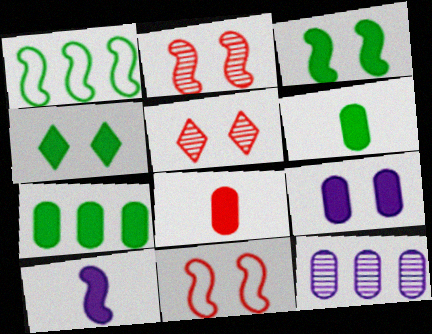[[1, 2, 10], 
[7, 8, 9]]